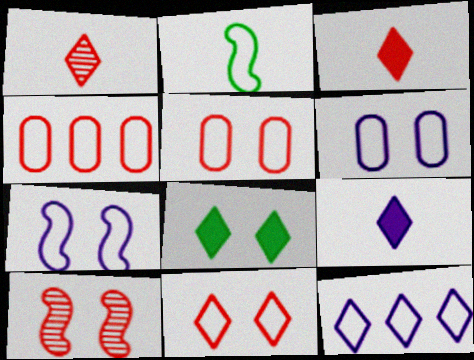[[1, 8, 12], 
[2, 5, 12], 
[3, 4, 10], 
[6, 8, 10]]